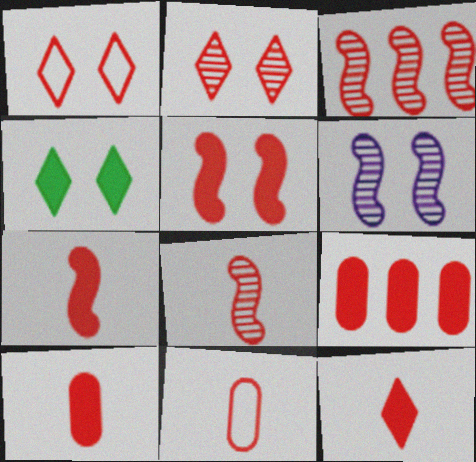[[1, 3, 10], 
[1, 8, 9], 
[5, 9, 12], 
[7, 10, 12], 
[8, 11, 12]]